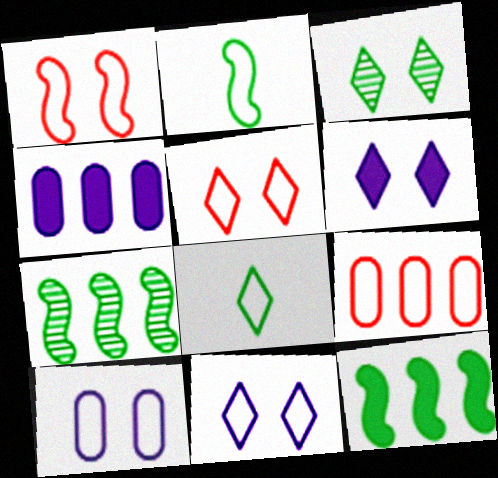[[2, 9, 11], 
[3, 5, 6]]